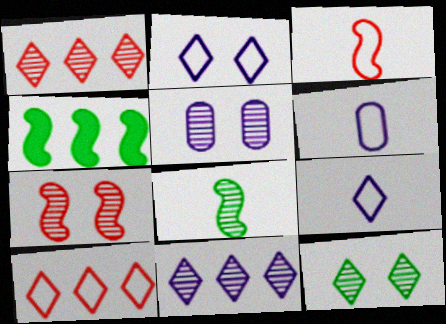[[1, 5, 8], 
[5, 7, 12]]